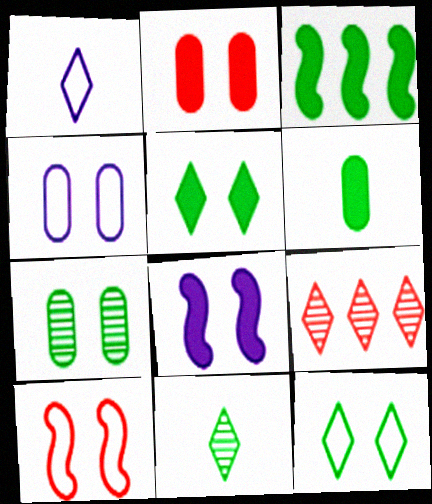[[1, 5, 9], 
[2, 4, 7], 
[2, 5, 8], 
[3, 5, 6], 
[4, 10, 12]]